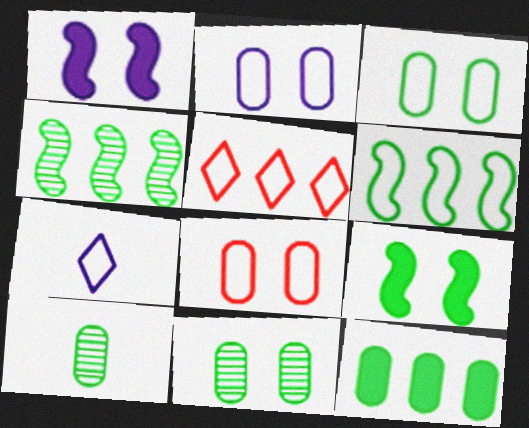[[1, 5, 10], 
[2, 3, 8], 
[3, 10, 12], 
[6, 7, 8]]